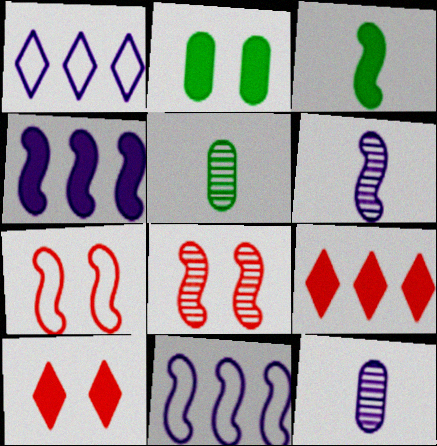[[3, 8, 11], 
[5, 10, 11]]